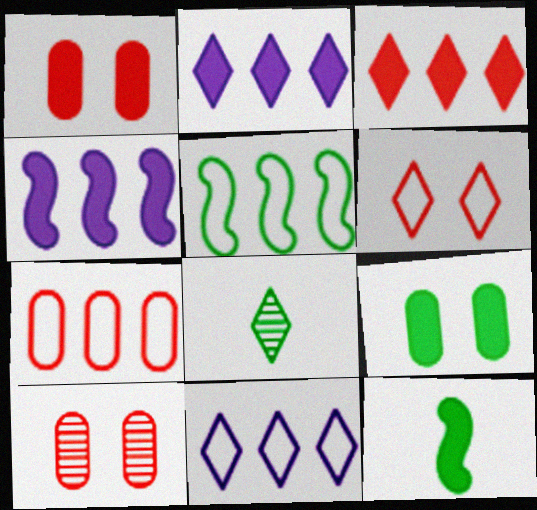[[1, 2, 12], 
[2, 6, 8], 
[5, 7, 11], 
[5, 8, 9], 
[10, 11, 12]]